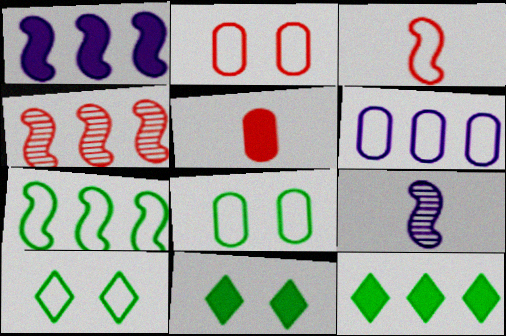[[1, 4, 7], 
[1, 5, 11], 
[2, 9, 12], 
[3, 6, 10], 
[4, 6, 12]]